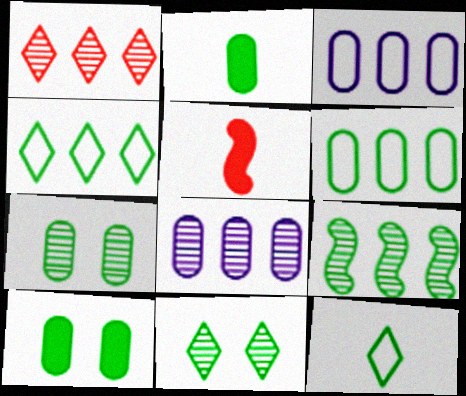[[1, 8, 9], 
[2, 6, 7], 
[3, 5, 11], 
[9, 10, 12]]